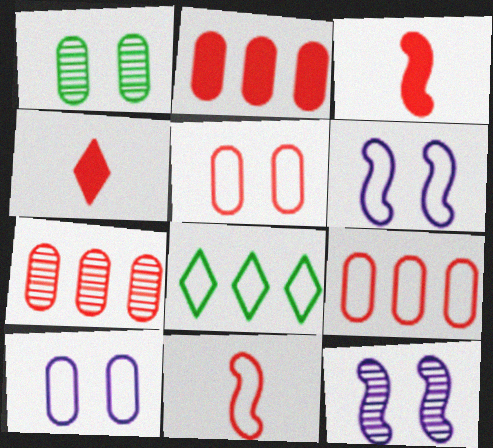[[2, 7, 9], 
[8, 10, 11]]